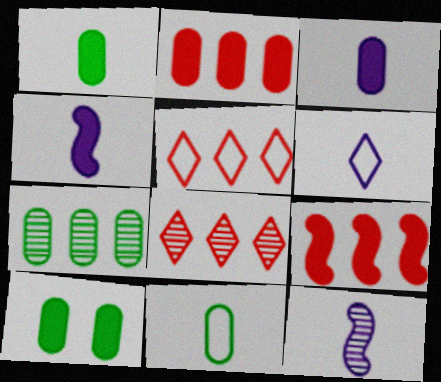[[2, 3, 10], 
[3, 6, 12], 
[5, 10, 12], 
[7, 10, 11]]